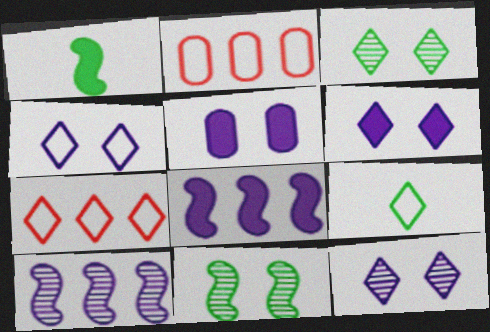[[1, 2, 12], 
[4, 6, 12], 
[4, 7, 9]]